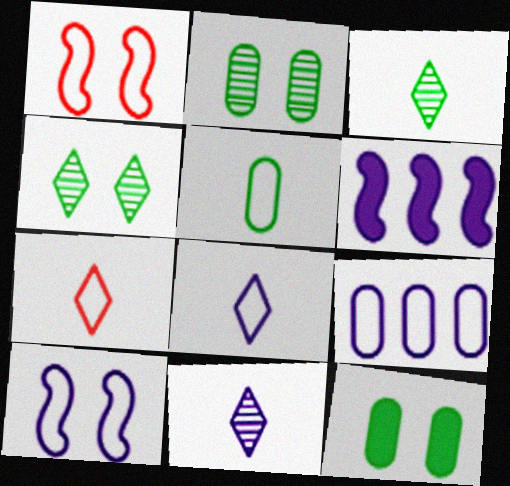[[2, 6, 7], 
[8, 9, 10]]